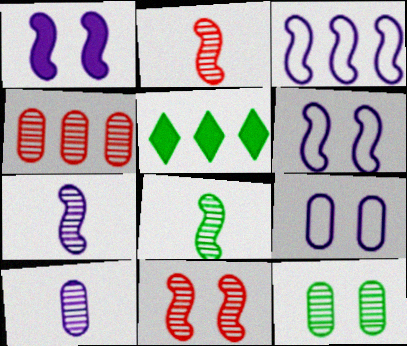[[1, 3, 7], 
[2, 5, 9], 
[2, 7, 8], 
[3, 4, 5], 
[4, 10, 12]]